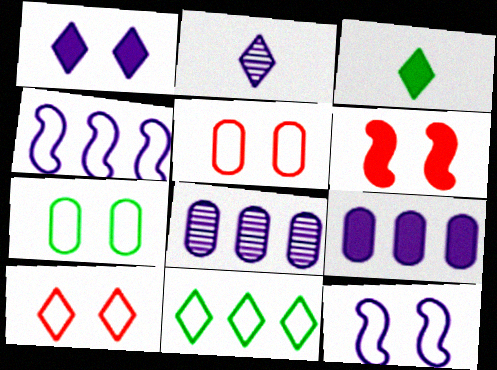[[2, 9, 12], 
[3, 6, 9], 
[7, 10, 12]]